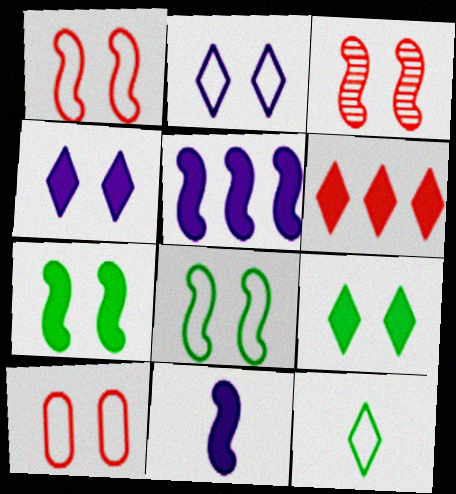[[2, 8, 10]]